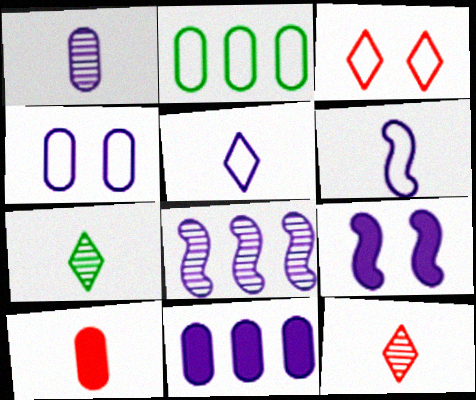[[1, 4, 11], 
[2, 3, 6], 
[2, 9, 12], 
[6, 7, 10], 
[6, 8, 9]]